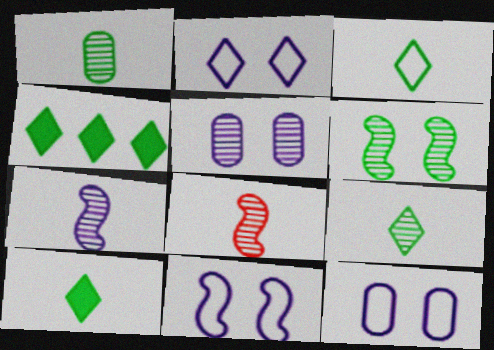[[2, 11, 12], 
[3, 9, 10], 
[4, 8, 12]]